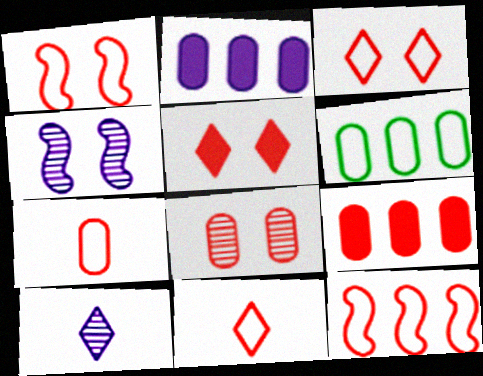[[1, 5, 8], 
[3, 7, 12], 
[7, 8, 9]]